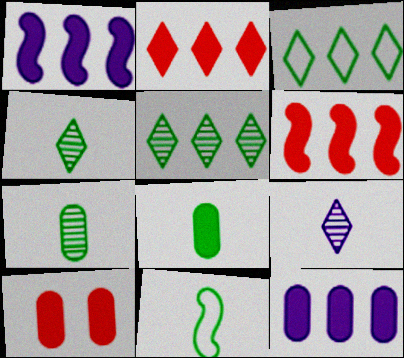[[4, 8, 11], 
[8, 10, 12]]